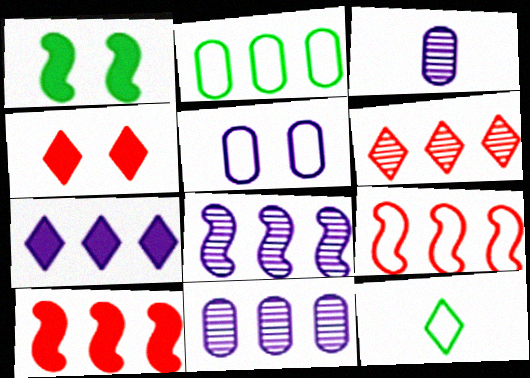[[5, 9, 12]]